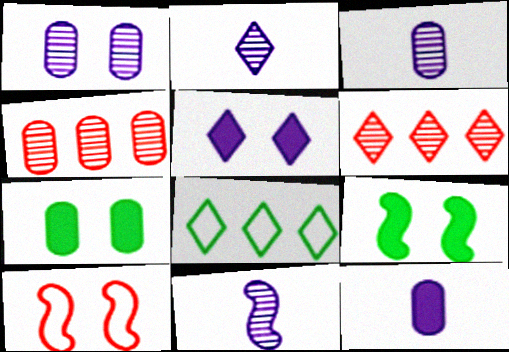[[2, 3, 11]]